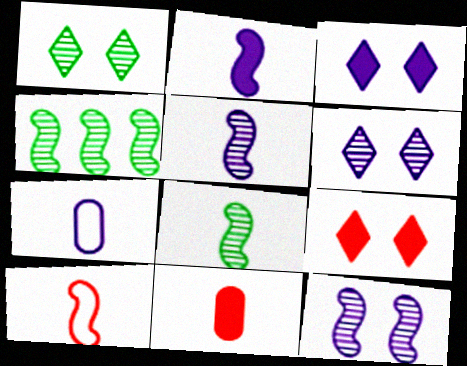[[2, 8, 10], 
[4, 7, 9]]